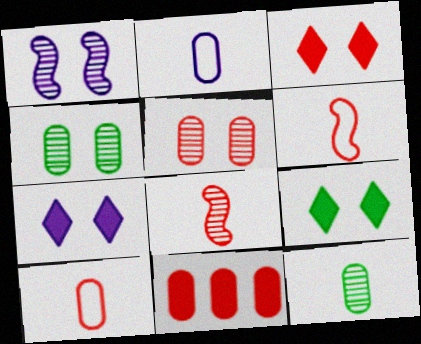[[2, 4, 11], 
[3, 7, 9], 
[5, 10, 11]]